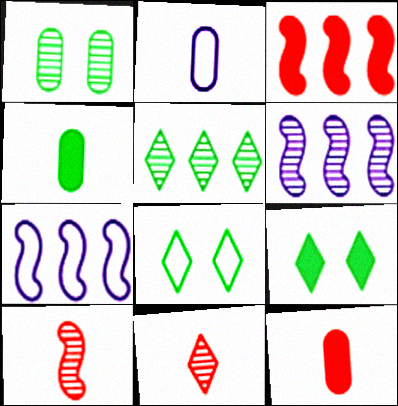[[1, 6, 11], 
[6, 8, 12]]